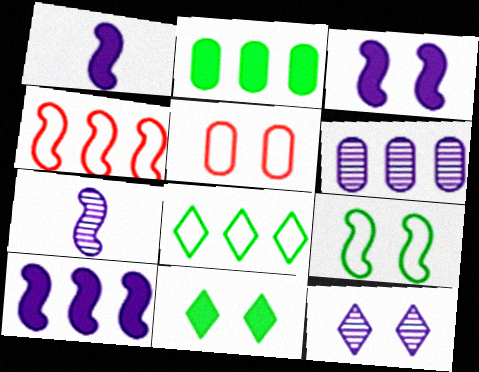[[1, 3, 10], 
[6, 7, 12]]